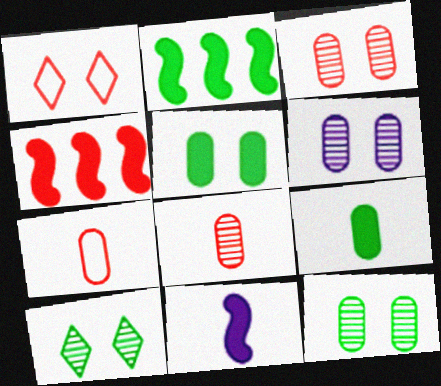[[1, 4, 8], 
[3, 6, 12]]